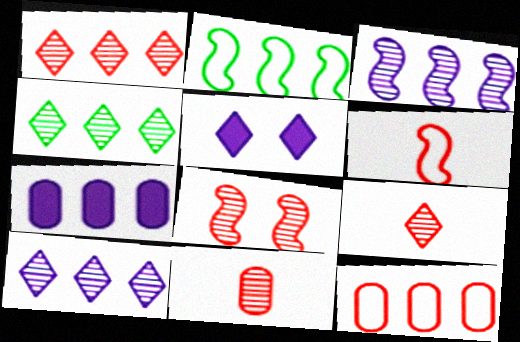[[1, 2, 7], 
[1, 4, 10], 
[1, 8, 11], 
[2, 5, 11]]